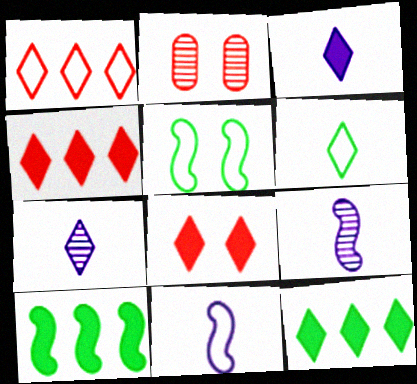[[2, 11, 12], 
[3, 8, 12]]